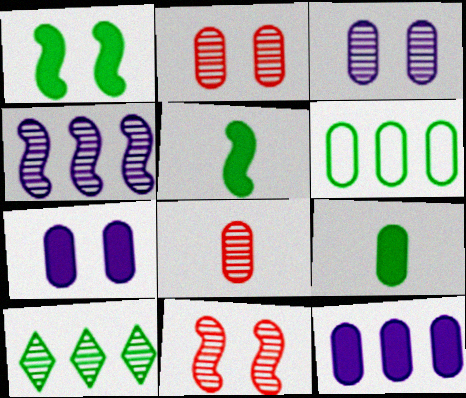[[6, 7, 8]]